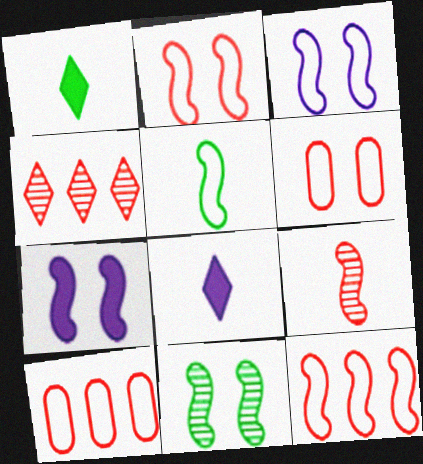[[2, 7, 11], 
[3, 5, 12], 
[8, 10, 11]]